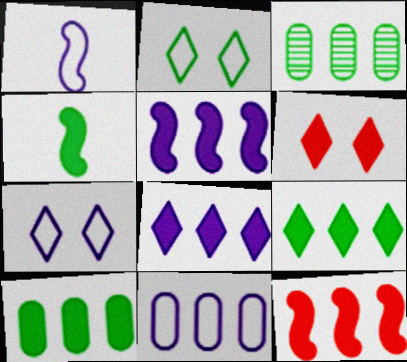[[1, 3, 6], 
[1, 7, 11], 
[2, 3, 4], 
[8, 10, 12]]